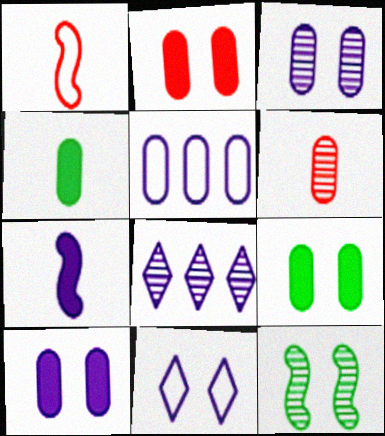[[1, 8, 9], 
[2, 9, 10], 
[2, 11, 12], 
[5, 6, 9], 
[6, 8, 12]]